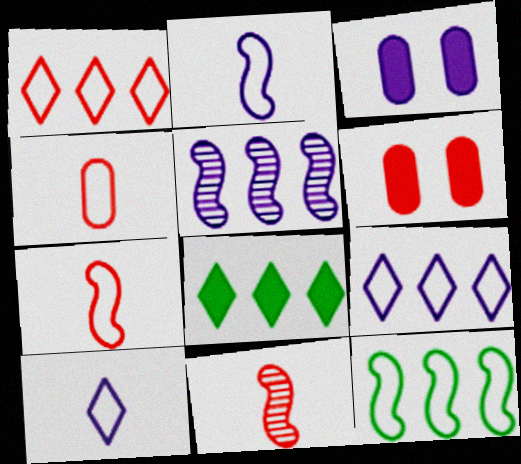[[1, 6, 11], 
[3, 5, 10]]